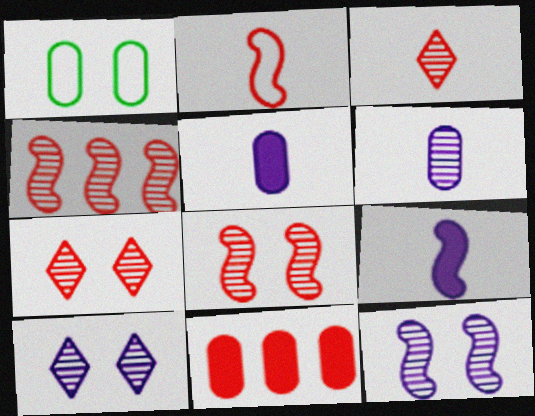[[1, 6, 11], 
[2, 7, 11]]